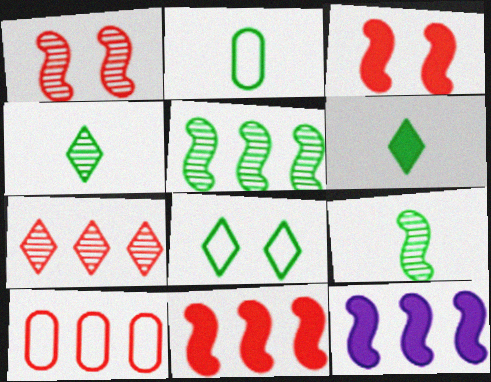[[2, 6, 9], 
[7, 10, 11]]